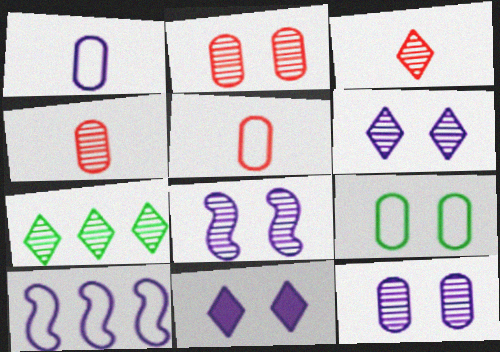[[3, 6, 7], 
[4, 7, 8], 
[6, 8, 12]]